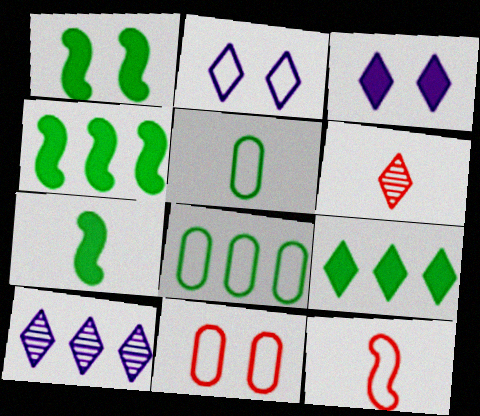[[1, 4, 7], 
[2, 6, 9], 
[2, 8, 12], 
[7, 10, 11]]